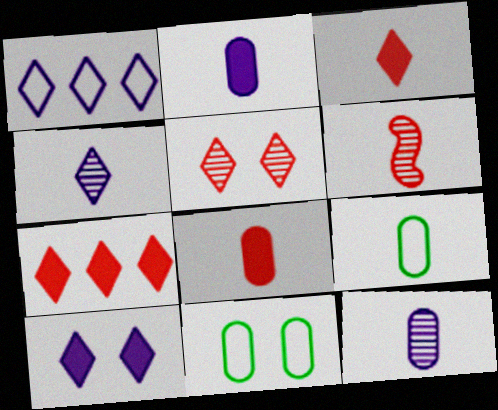[[1, 4, 10], 
[8, 9, 12]]